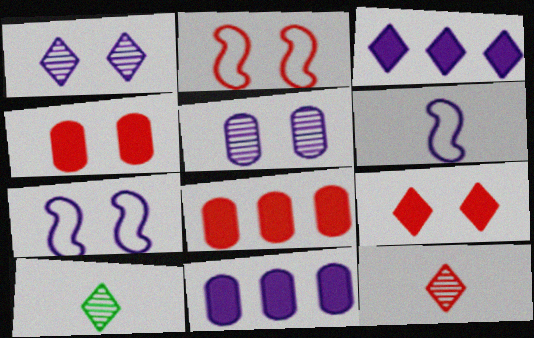[[1, 6, 11], 
[2, 8, 12], 
[2, 10, 11], 
[3, 5, 6], 
[7, 8, 10]]